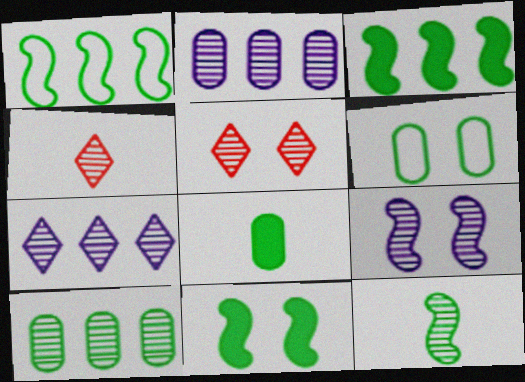[[1, 11, 12], 
[2, 5, 12], 
[4, 9, 10], 
[6, 8, 10]]